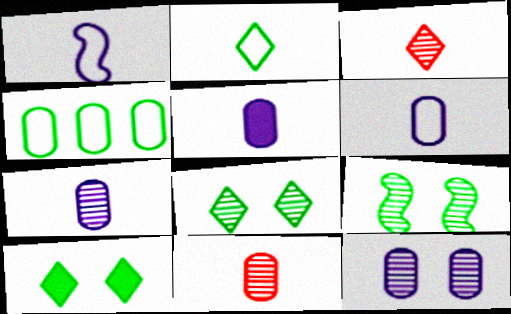[[5, 6, 7]]